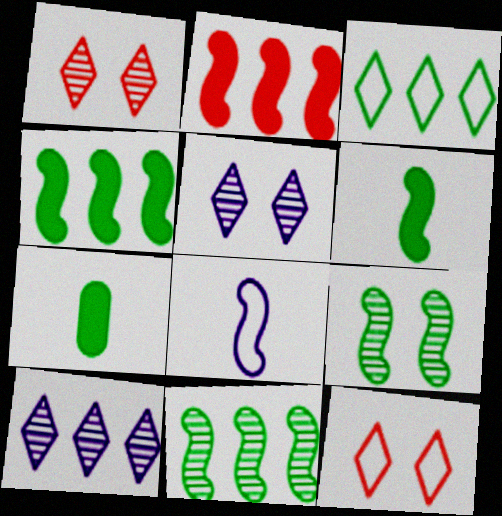[[2, 8, 9], 
[3, 7, 9]]